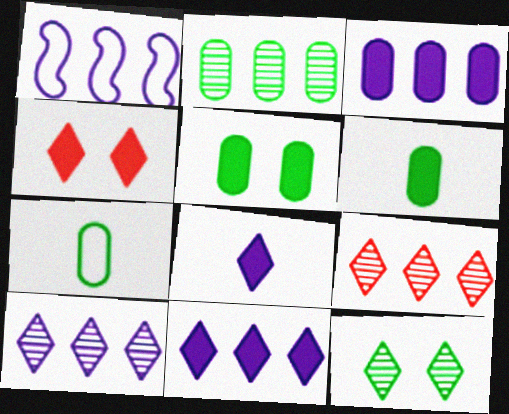[[1, 3, 10], 
[2, 5, 7]]